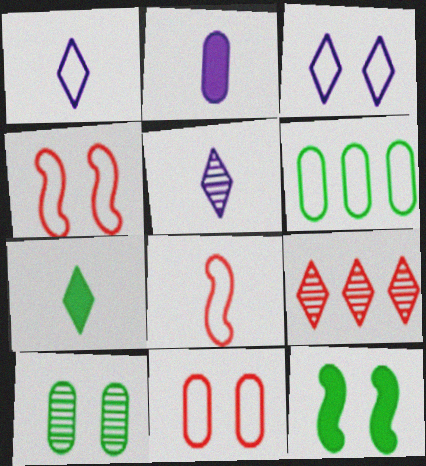[[1, 4, 6], 
[3, 6, 8], 
[3, 7, 9]]